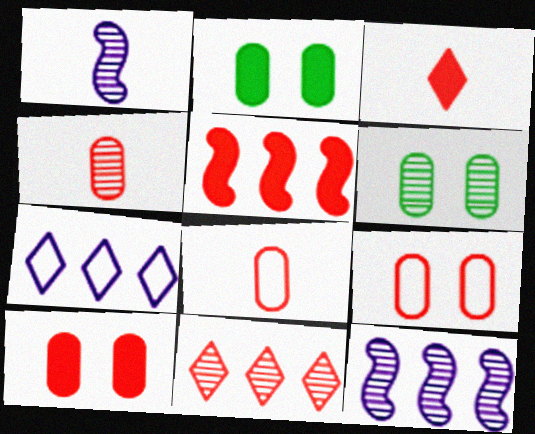[[1, 6, 11], 
[3, 5, 10]]